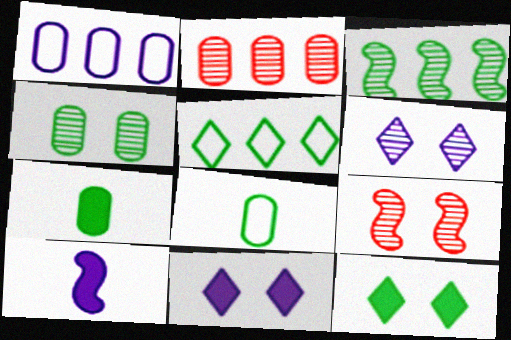[[1, 6, 10], 
[3, 8, 12], 
[4, 6, 9]]